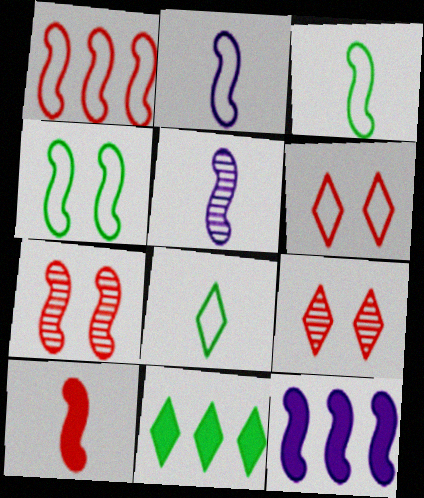[[1, 2, 4], 
[1, 7, 10], 
[3, 5, 10], 
[3, 7, 12]]